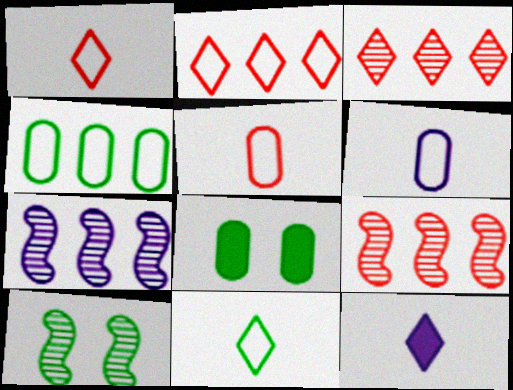[[1, 7, 8]]